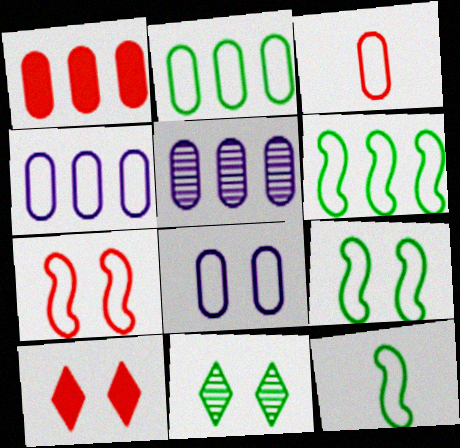[[1, 2, 5], 
[2, 3, 8], 
[5, 10, 12], 
[6, 9, 12]]